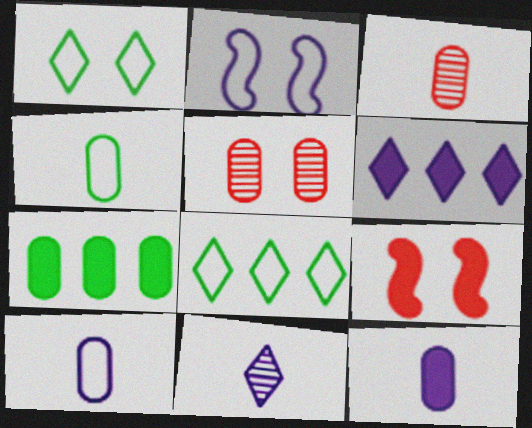[[3, 4, 12], 
[5, 7, 10]]